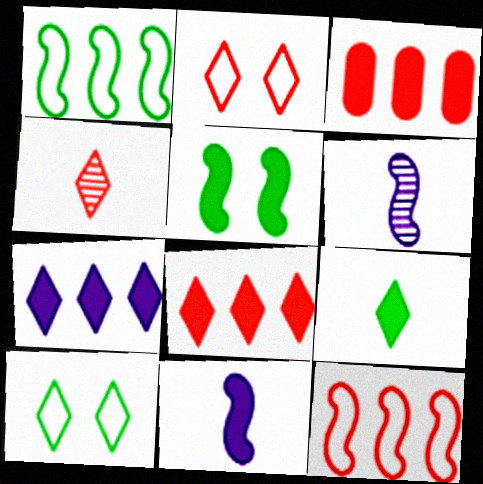[[2, 4, 8], 
[3, 6, 10], 
[4, 7, 10], 
[5, 6, 12]]